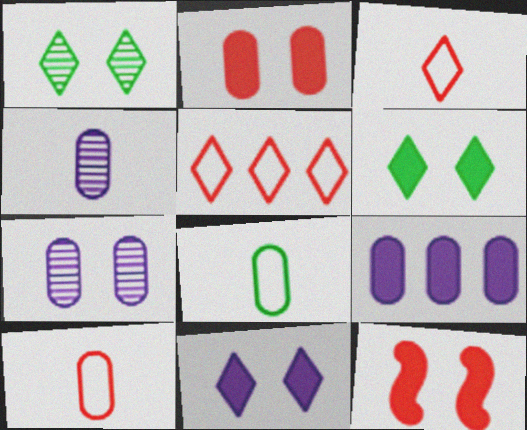[]